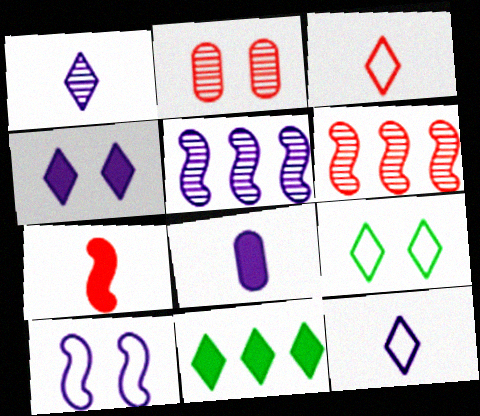[[6, 8, 9]]